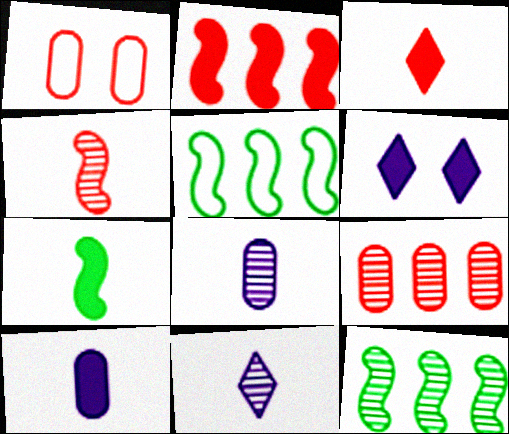[[3, 7, 10]]